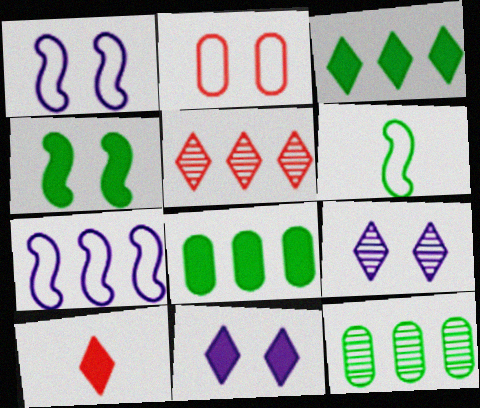[[1, 10, 12], 
[2, 4, 9], 
[3, 10, 11], 
[5, 7, 8]]